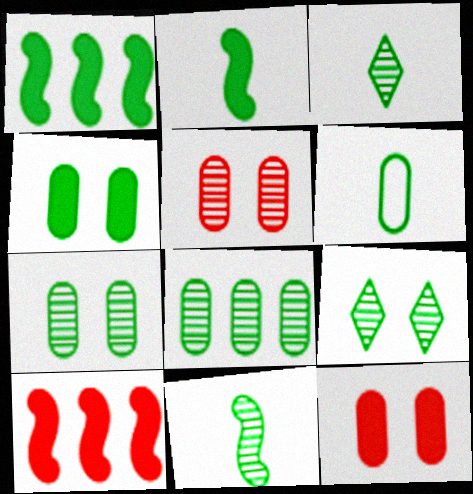[[1, 6, 9], 
[2, 3, 6], 
[4, 6, 8], 
[8, 9, 11]]